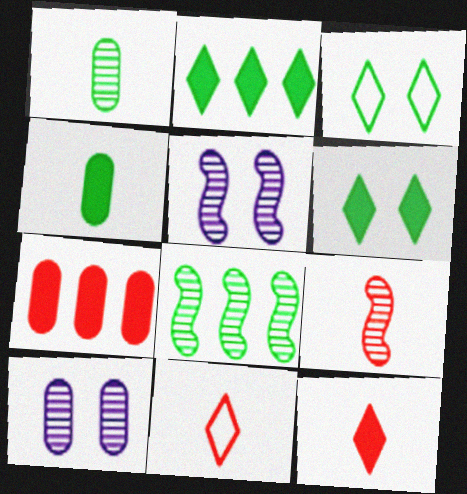[[3, 4, 8], 
[5, 8, 9]]